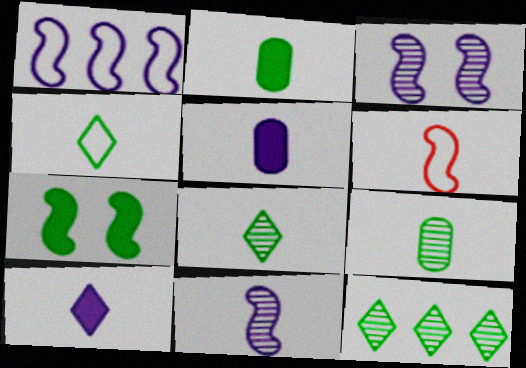[[5, 6, 8], 
[6, 9, 10]]